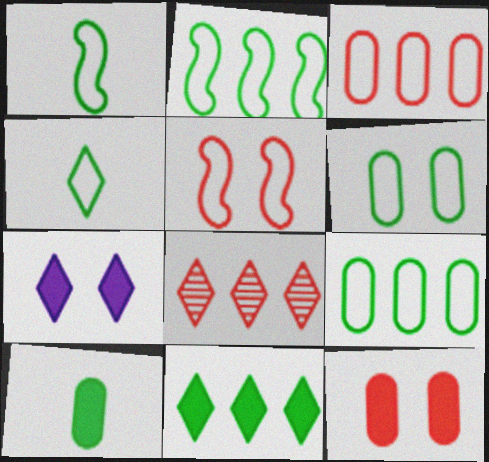[[2, 4, 6], 
[4, 7, 8]]